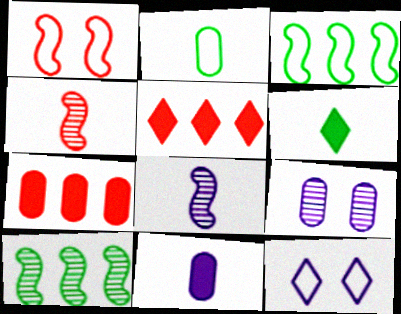[[2, 7, 9]]